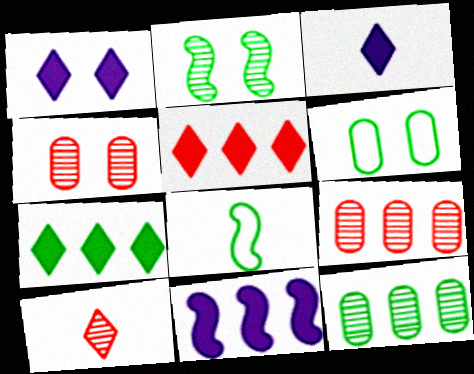[[1, 8, 9], 
[6, 10, 11]]